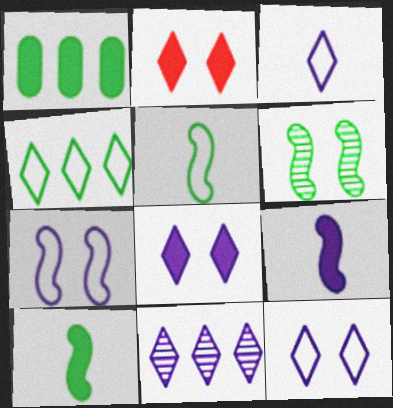[[1, 2, 9], 
[3, 8, 11]]